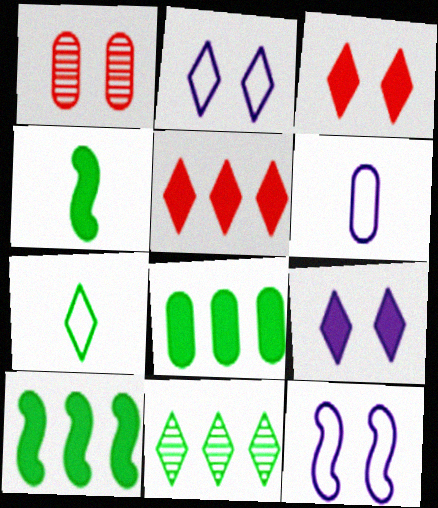[[1, 6, 8]]